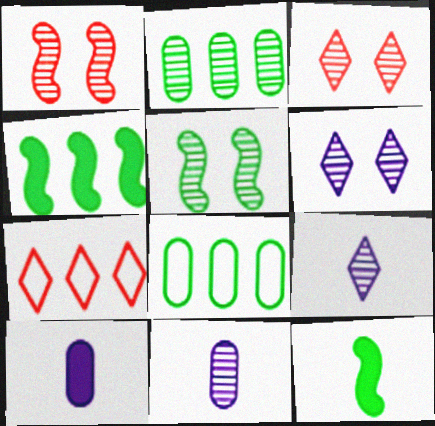[[1, 2, 9], 
[5, 7, 10]]